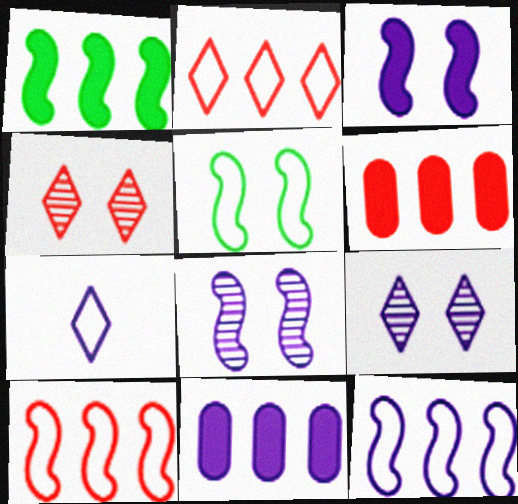[[7, 8, 11]]